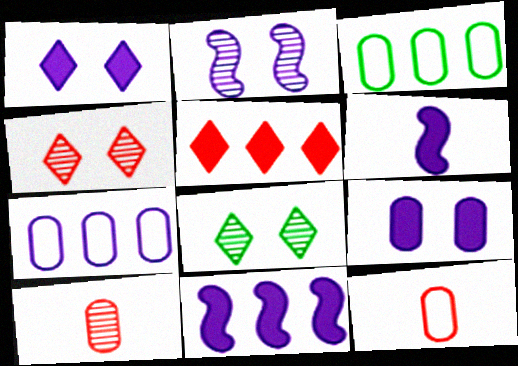[[3, 4, 6], 
[3, 9, 10], 
[8, 11, 12]]